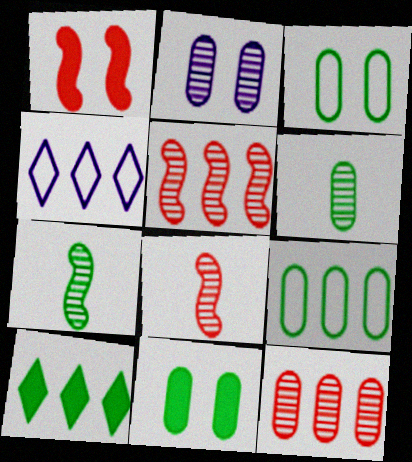[[1, 4, 6], 
[2, 6, 12], 
[3, 7, 10], 
[4, 8, 11], 
[6, 9, 11]]